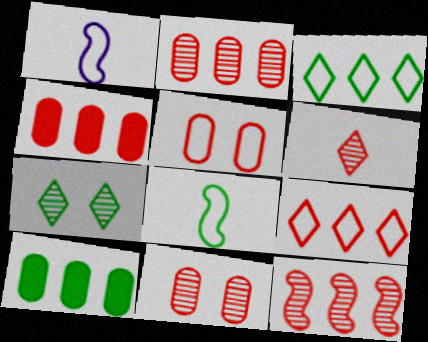[[1, 3, 5], 
[1, 4, 7], 
[4, 9, 12], 
[6, 11, 12], 
[7, 8, 10]]